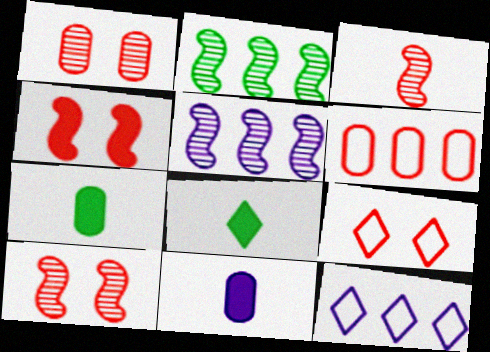[[1, 4, 9], 
[2, 9, 11], 
[5, 7, 9], 
[7, 10, 12]]